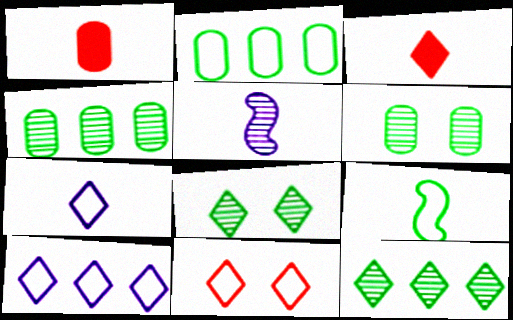[[3, 8, 10]]